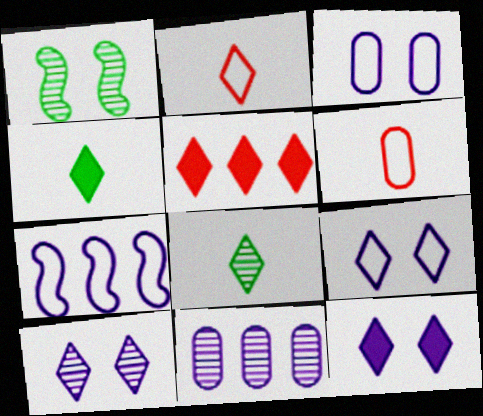[[4, 5, 12], 
[5, 8, 9], 
[9, 10, 12]]